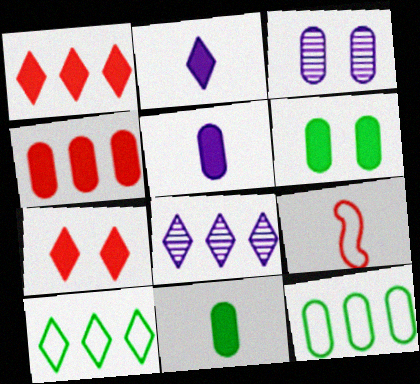[[1, 8, 10], 
[4, 5, 6], 
[6, 8, 9]]